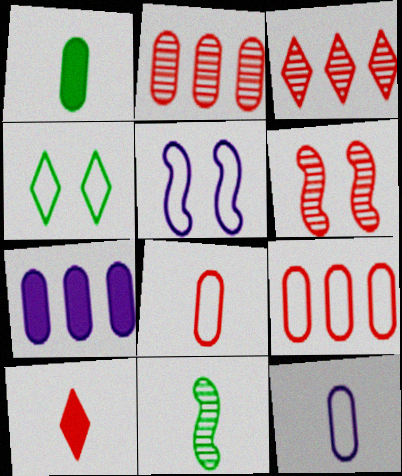[[1, 3, 5], 
[6, 9, 10], 
[10, 11, 12]]